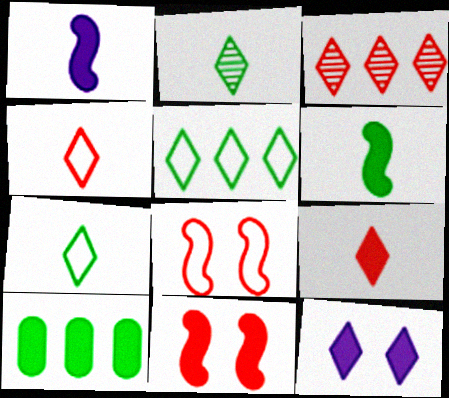[[3, 7, 12]]